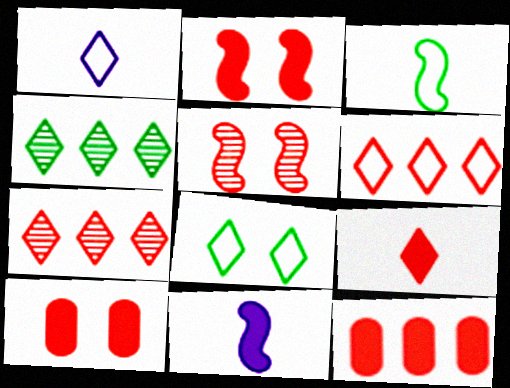[[1, 6, 8], 
[2, 9, 12]]